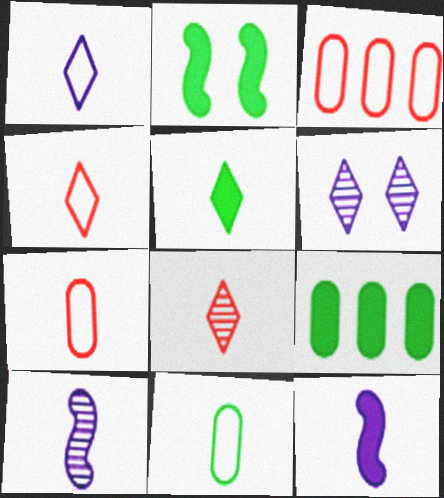[[1, 5, 8], 
[2, 5, 9], 
[5, 7, 10], 
[8, 11, 12]]